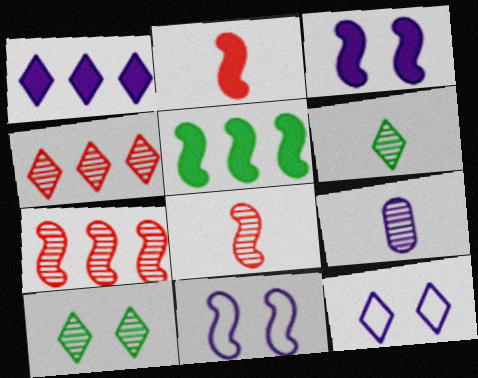[[1, 9, 11], 
[2, 3, 5], 
[5, 8, 11], 
[6, 8, 9], 
[7, 9, 10]]